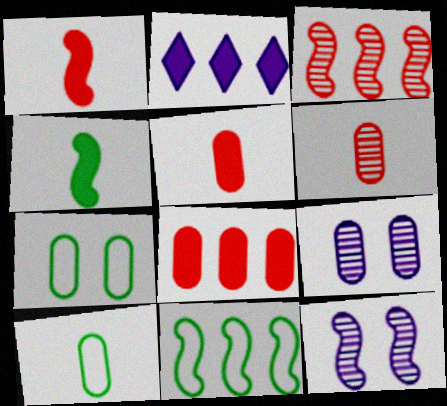[[1, 11, 12], 
[8, 9, 10]]